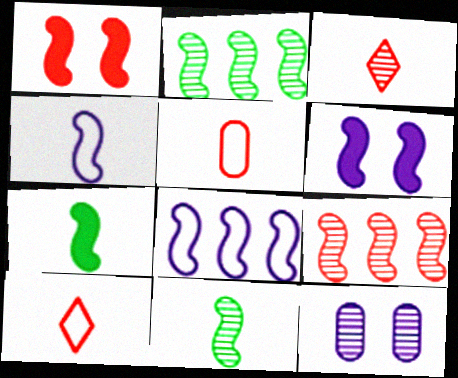[[1, 2, 4], 
[1, 8, 11], 
[2, 3, 12]]